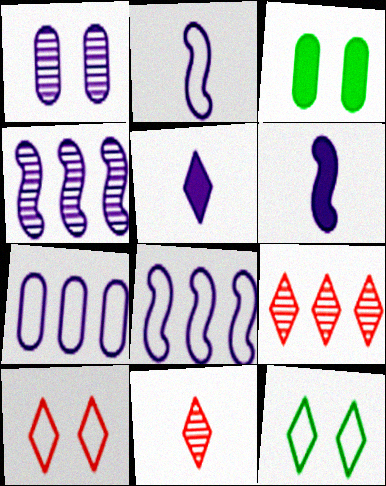[[1, 5, 8], 
[2, 3, 9], 
[3, 8, 11], 
[5, 9, 12]]